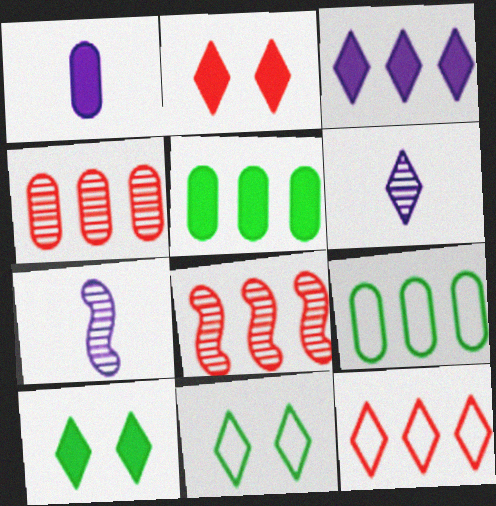[[1, 8, 11], 
[2, 7, 9], 
[3, 8, 9], 
[6, 10, 12]]